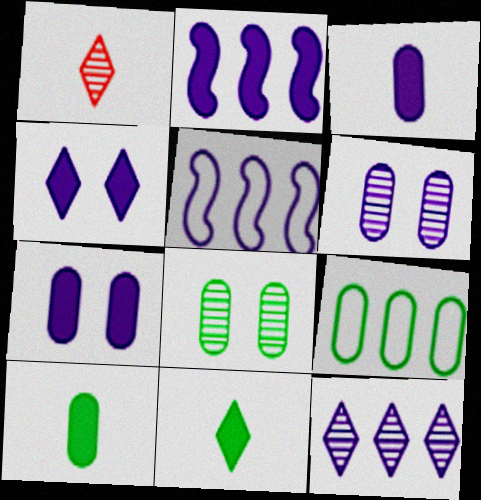[[2, 3, 4], 
[8, 9, 10]]